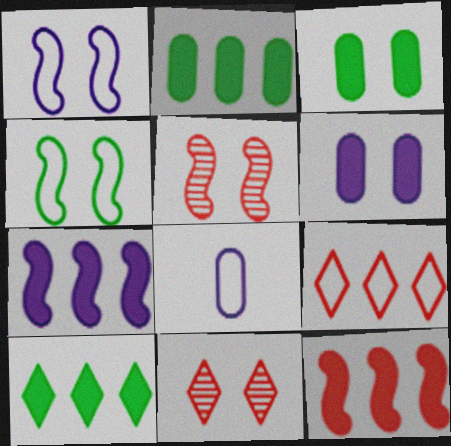[[1, 3, 11], 
[4, 6, 11], 
[4, 8, 9], 
[5, 8, 10]]